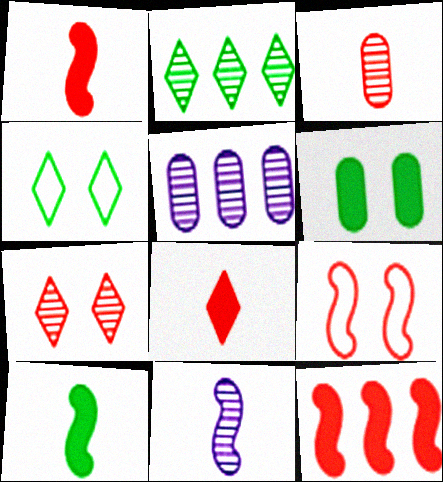[[1, 4, 5]]